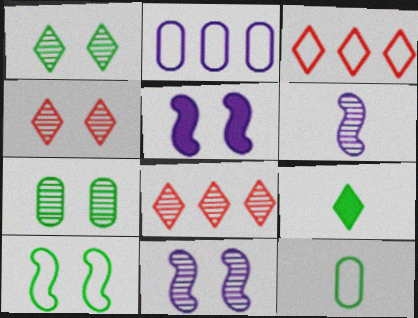[[4, 7, 11], 
[5, 8, 12], 
[6, 7, 8]]